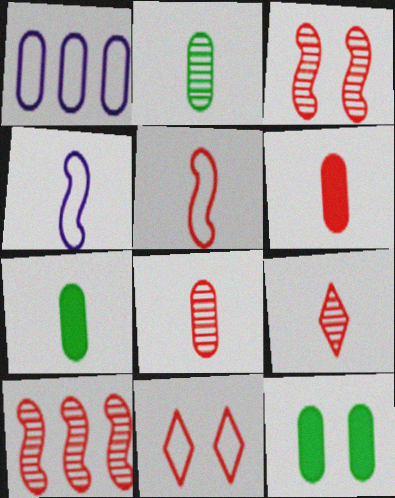[[1, 8, 12], 
[4, 7, 9], 
[5, 6, 9], 
[6, 10, 11]]